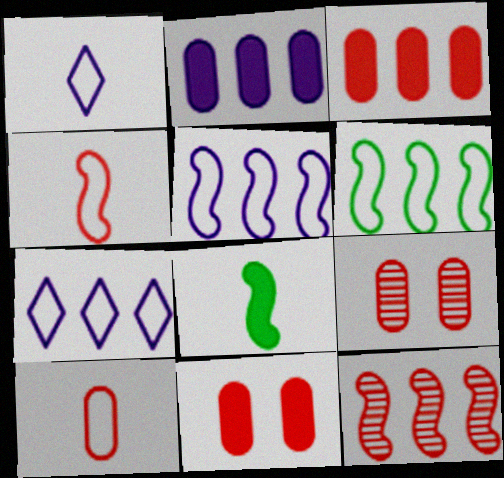[[3, 9, 10], 
[7, 8, 9]]